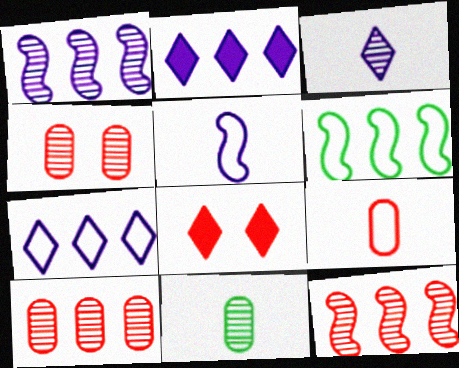[[2, 6, 10], 
[8, 9, 12]]